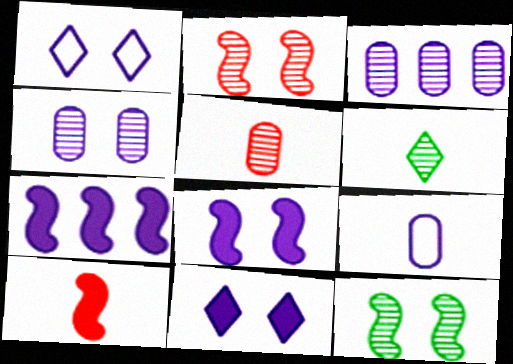[[1, 4, 8], 
[2, 3, 6], 
[6, 9, 10]]